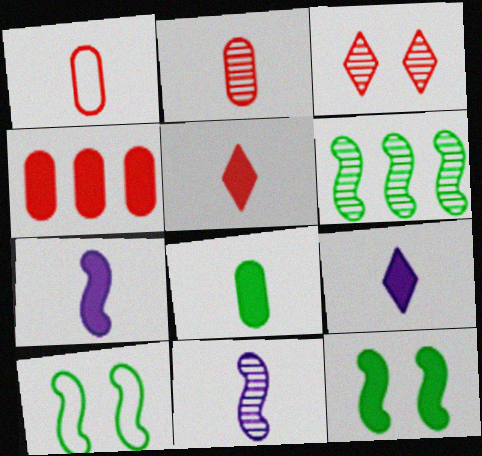[[4, 9, 12], 
[5, 7, 8]]